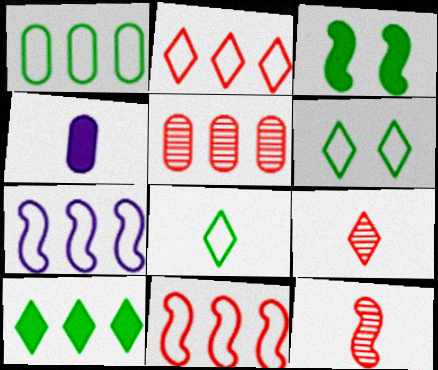[[1, 2, 7], 
[3, 7, 12], 
[4, 8, 12], 
[5, 7, 10]]